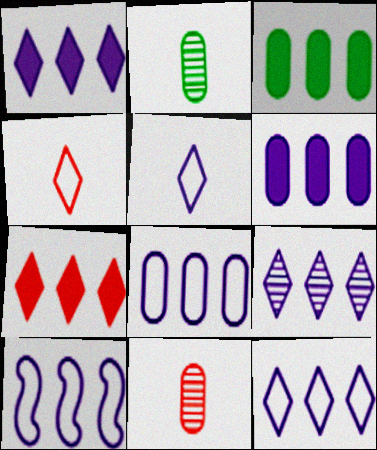[[1, 9, 12], 
[6, 9, 10], 
[8, 10, 12]]